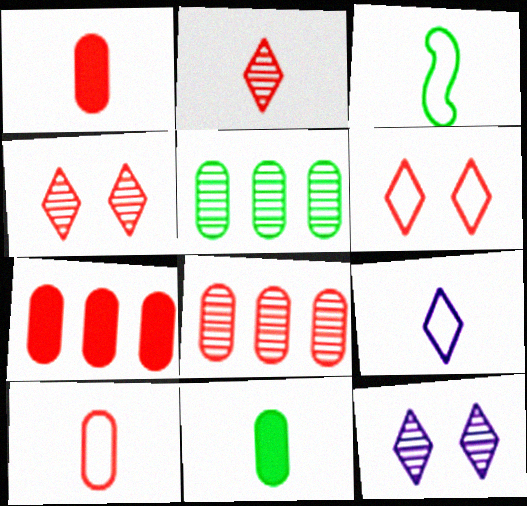[[3, 7, 12], 
[3, 9, 10]]